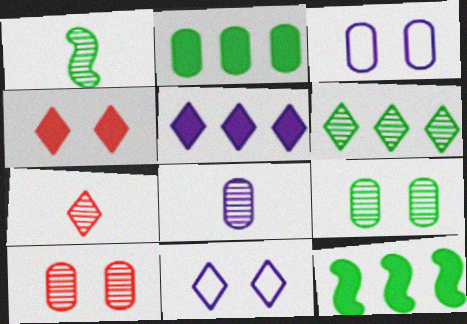[[1, 6, 9], 
[1, 7, 8], 
[3, 7, 12]]